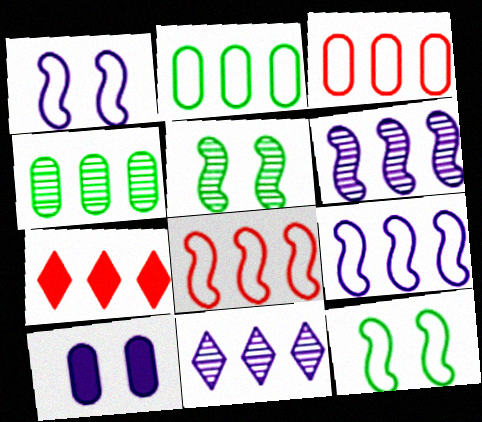[[2, 6, 7], 
[4, 7, 9]]